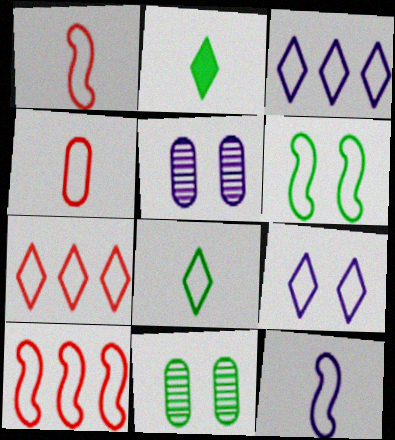[[2, 5, 10], 
[3, 4, 6], 
[4, 8, 12], 
[6, 10, 12], 
[7, 8, 9]]